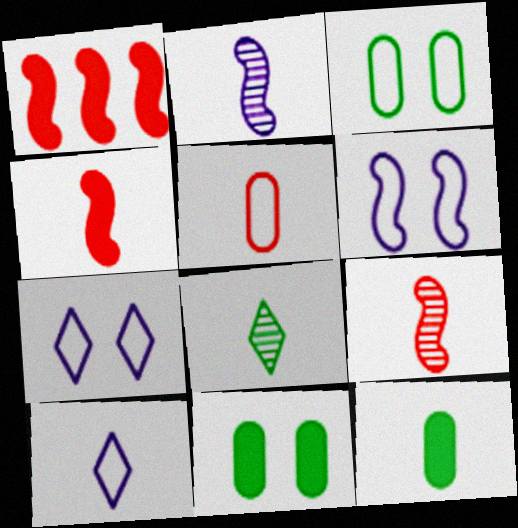[[9, 10, 12]]